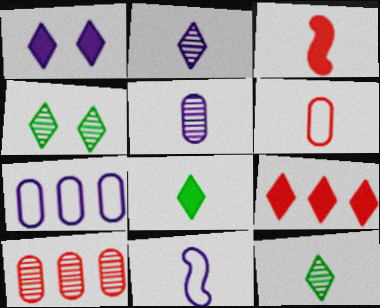[[1, 8, 9], 
[3, 4, 7]]